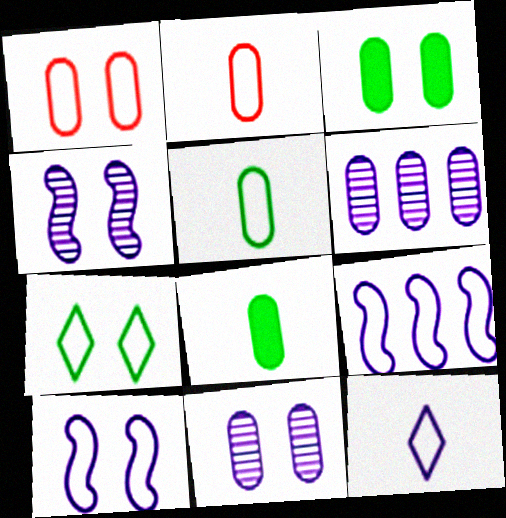[[1, 3, 11], 
[1, 6, 8], 
[1, 7, 10], 
[2, 3, 6], 
[2, 7, 9]]